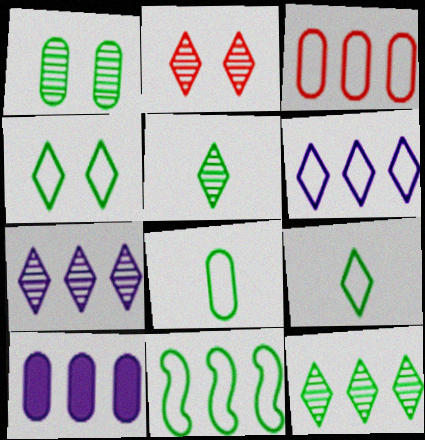[[2, 5, 7], 
[3, 6, 11], 
[4, 8, 11]]